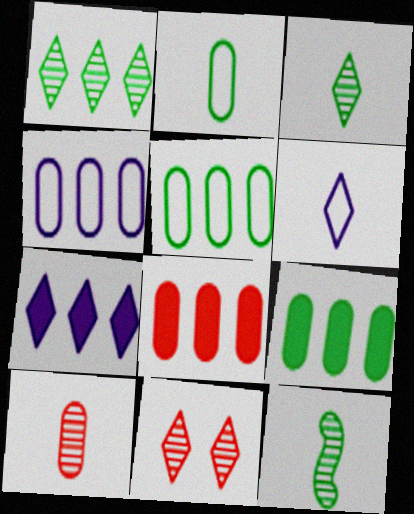[]